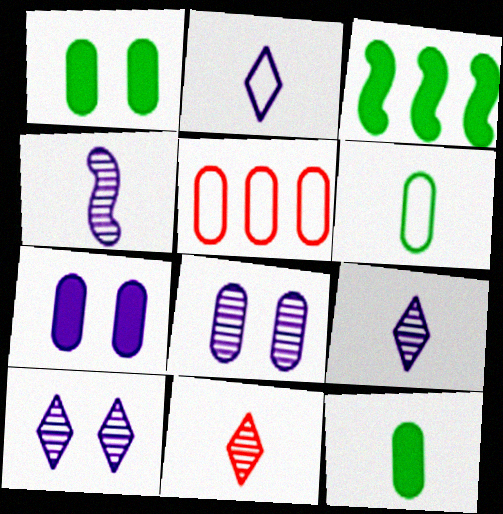[[5, 8, 12]]